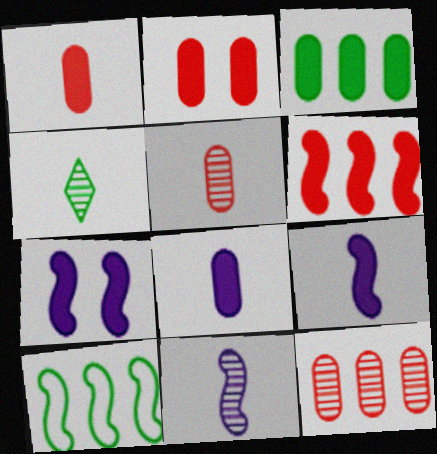[[2, 3, 8], 
[4, 5, 11]]